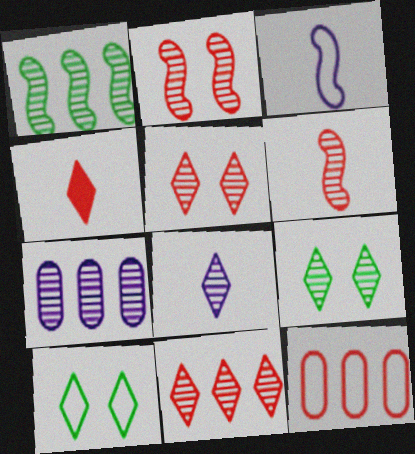[[1, 7, 11], 
[2, 4, 12], 
[3, 10, 12], 
[6, 7, 9], 
[8, 9, 11]]